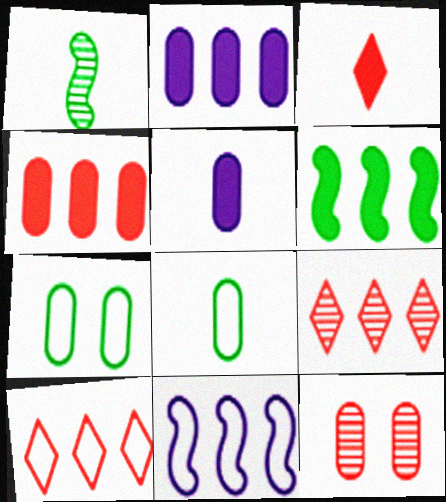[[2, 8, 12]]